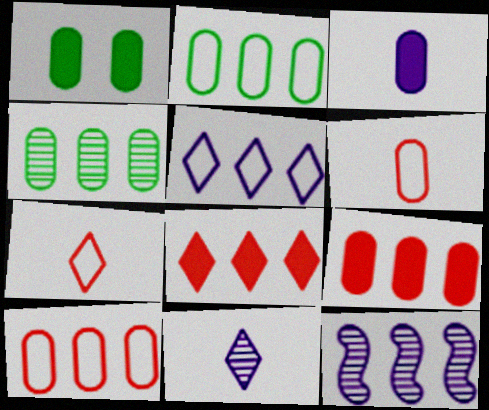[[1, 3, 9], 
[1, 7, 12], 
[2, 8, 12]]